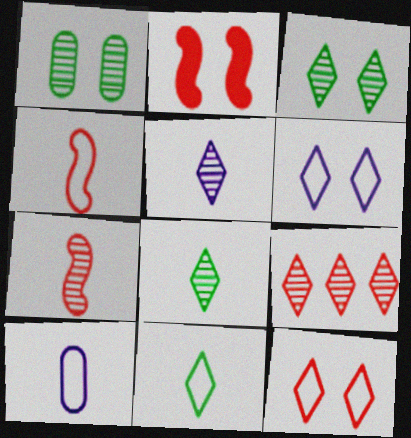[[1, 2, 6], 
[3, 5, 9], 
[4, 10, 11]]